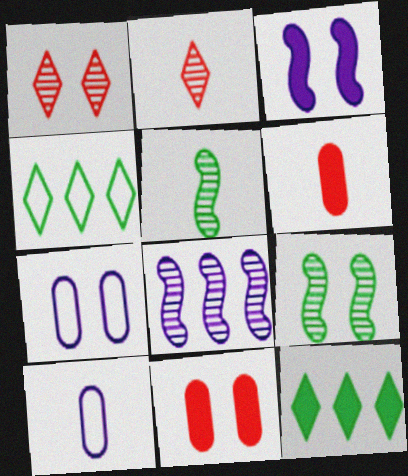[[3, 6, 12]]